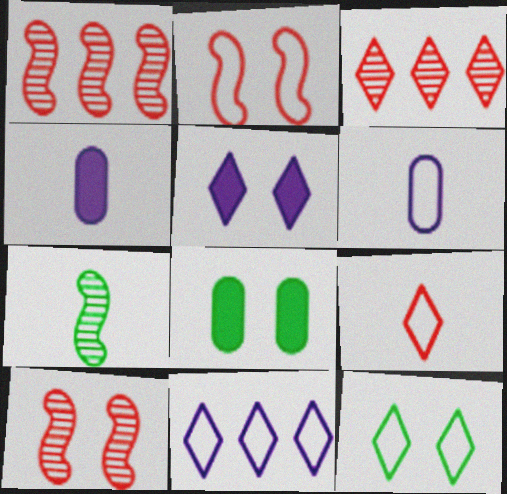[[1, 4, 12], 
[4, 7, 9], 
[9, 11, 12]]